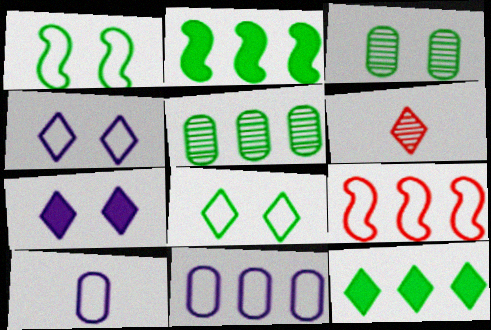[[4, 6, 12], 
[8, 9, 10]]